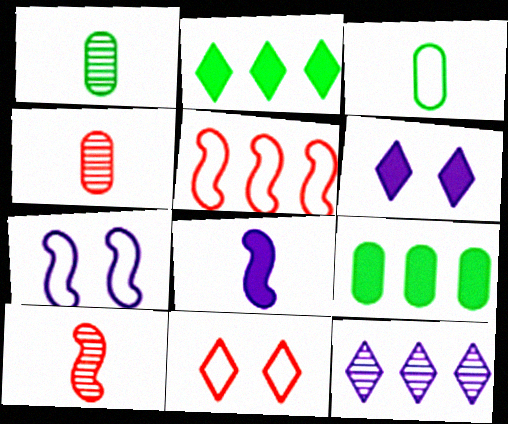[[1, 5, 6], 
[2, 4, 7], 
[5, 9, 12]]